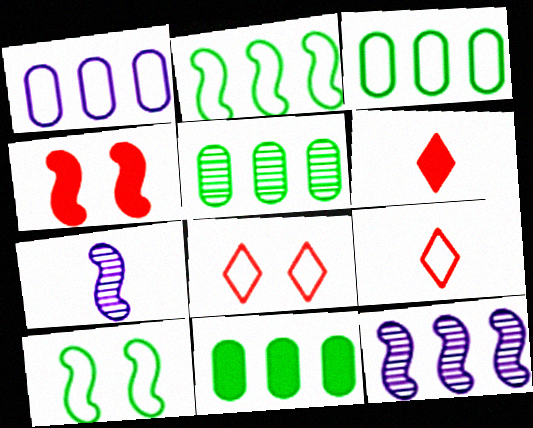[[1, 9, 10], 
[2, 4, 7], 
[3, 5, 11], 
[7, 8, 11]]